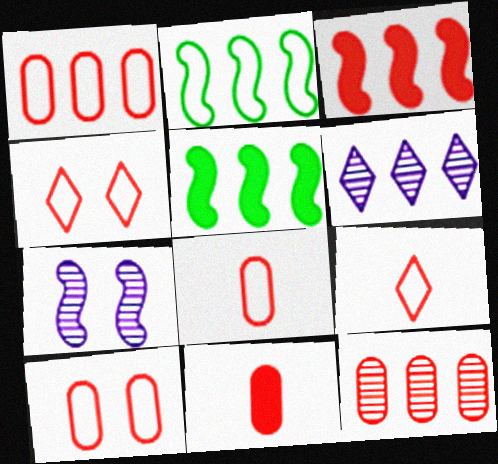[[1, 5, 6], 
[1, 8, 10], 
[10, 11, 12]]